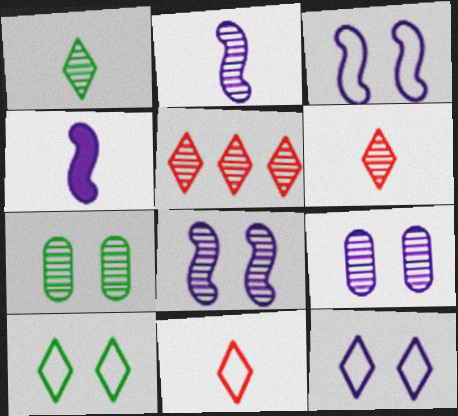[[2, 5, 7]]